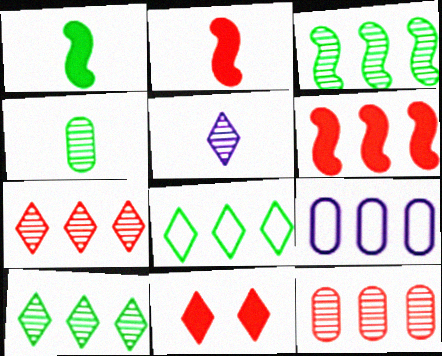[[5, 8, 11], 
[6, 9, 10]]